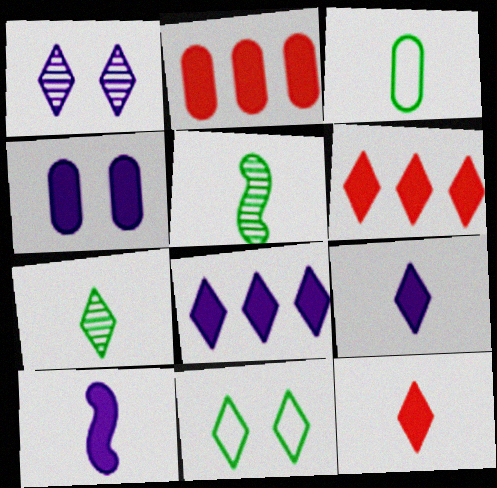[[4, 8, 10]]